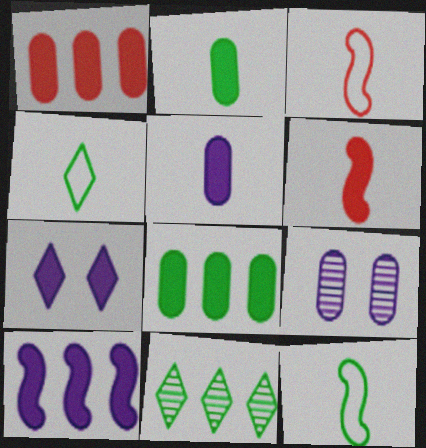[[5, 7, 10], 
[6, 7, 8]]